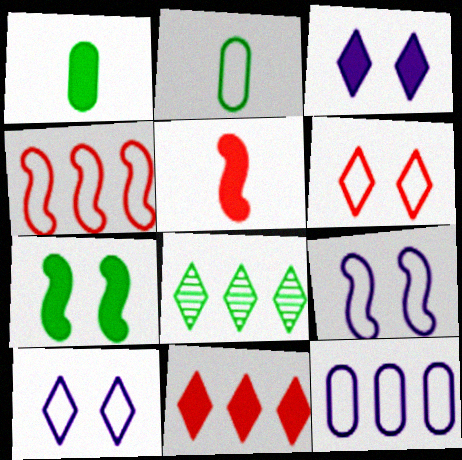[[2, 4, 10], 
[2, 7, 8]]